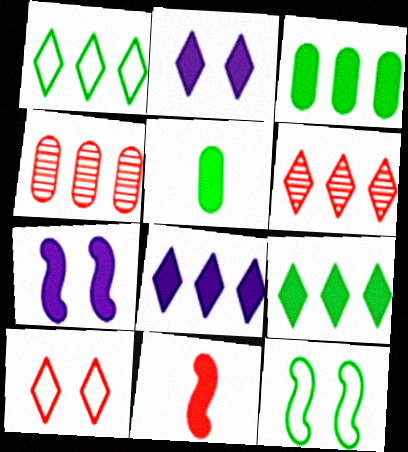[[1, 6, 8], 
[2, 3, 11], 
[4, 10, 11]]